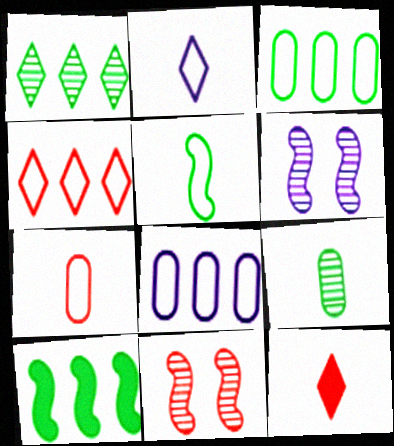[[1, 3, 10], 
[2, 5, 7], 
[3, 6, 12]]